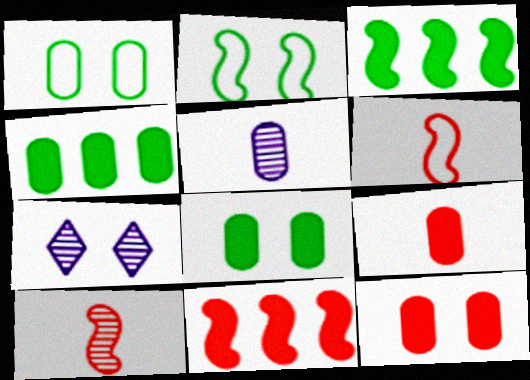[[2, 7, 12], 
[4, 6, 7]]